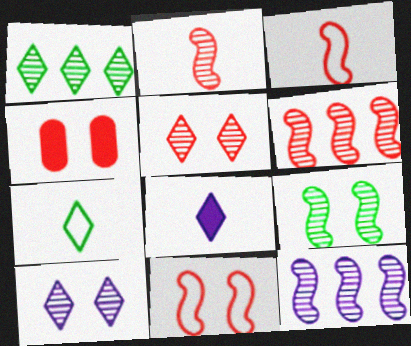[[2, 9, 12], 
[4, 5, 11], 
[4, 7, 12]]